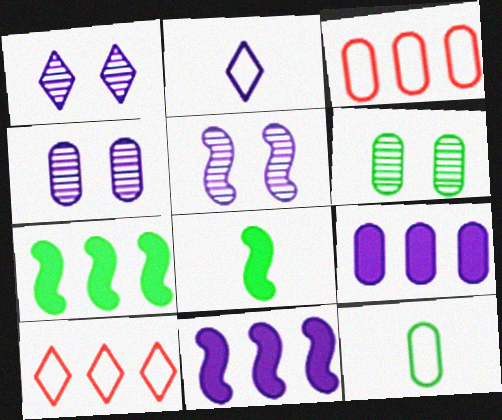[[1, 3, 8], 
[1, 4, 5], 
[2, 4, 11], 
[2, 5, 9], 
[4, 8, 10]]